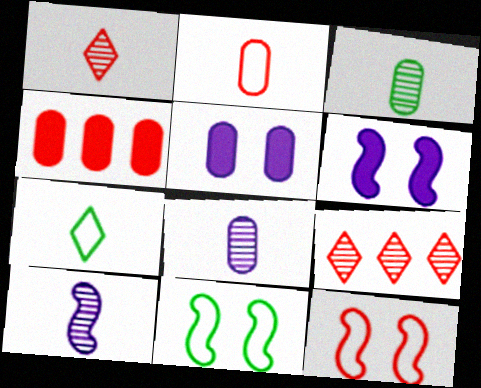[[1, 3, 10], 
[1, 4, 12]]